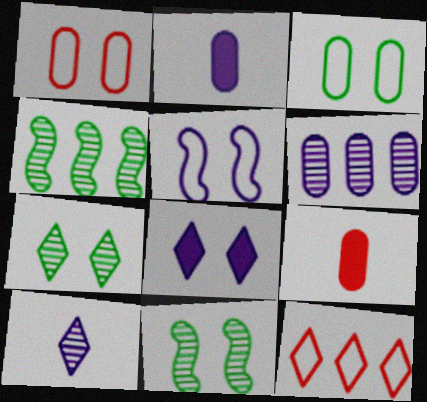[[1, 8, 11], 
[2, 11, 12], 
[3, 6, 9]]